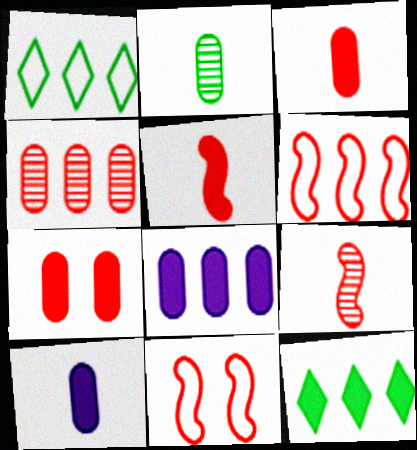[]